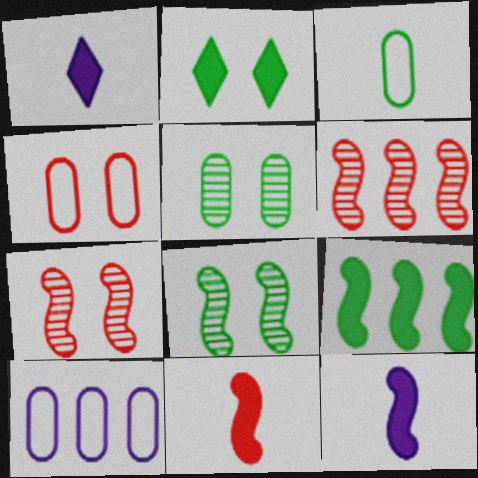[[3, 4, 10]]